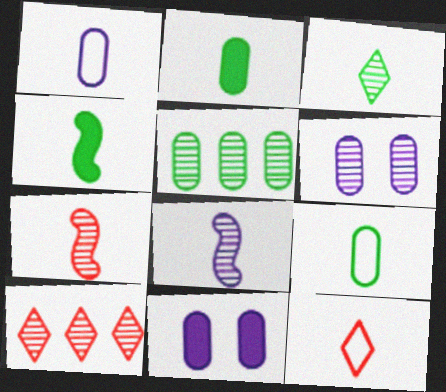[[2, 8, 12], 
[3, 4, 9]]